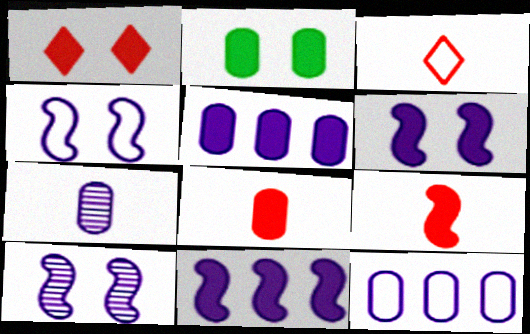[[1, 2, 6], 
[2, 5, 8], 
[4, 6, 10]]